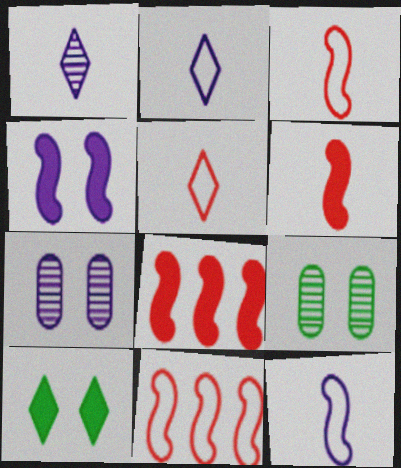[[2, 8, 9]]